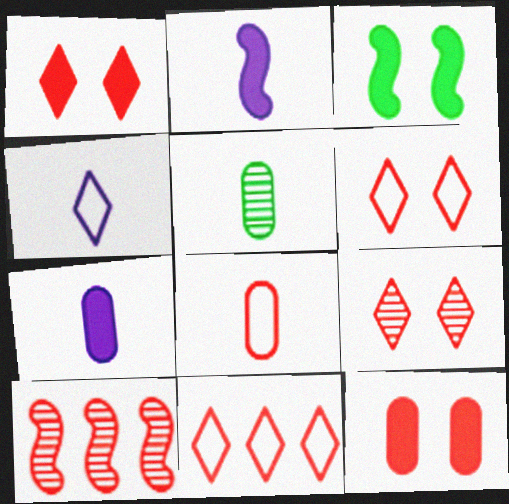[[1, 6, 9], 
[1, 8, 10], 
[5, 7, 8]]